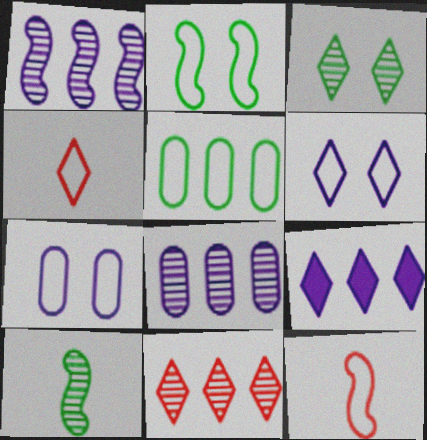[[3, 4, 9], 
[5, 6, 12]]